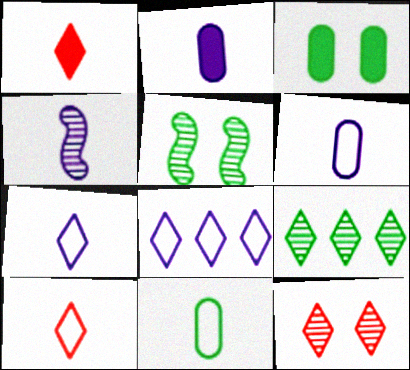[[1, 4, 11], 
[2, 4, 7]]